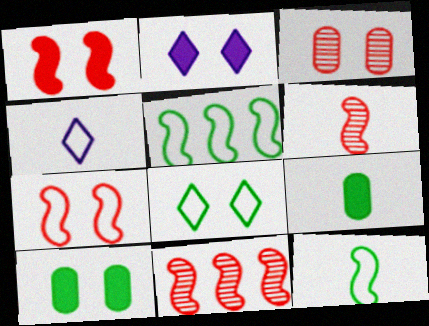[[1, 2, 10], 
[4, 6, 9], 
[4, 10, 11]]